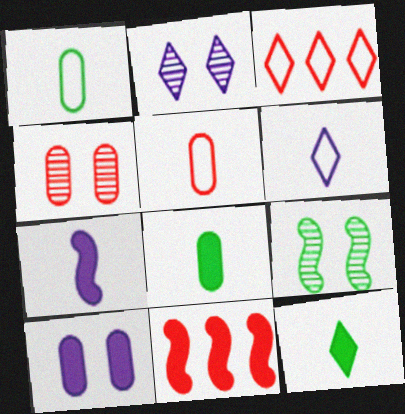[[1, 2, 11], 
[2, 3, 12], 
[2, 4, 9], 
[10, 11, 12]]